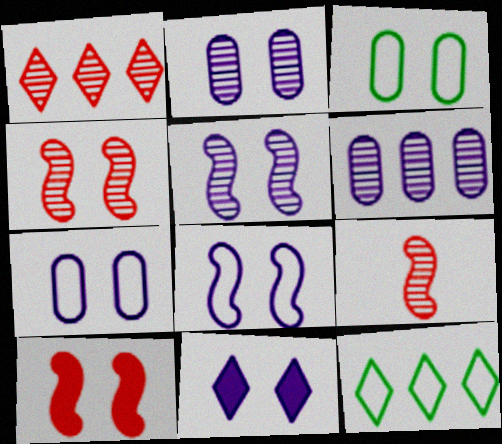[[2, 8, 11], 
[3, 4, 11], 
[5, 7, 11]]